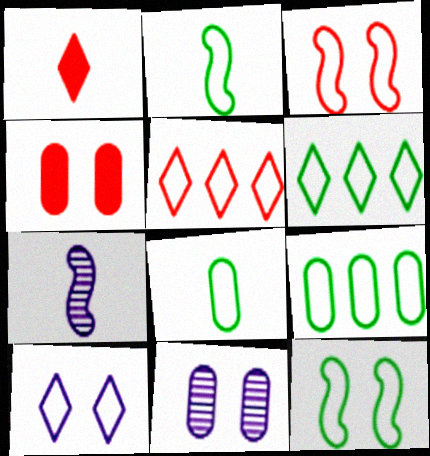[[1, 7, 8], 
[4, 6, 7], 
[6, 8, 12]]